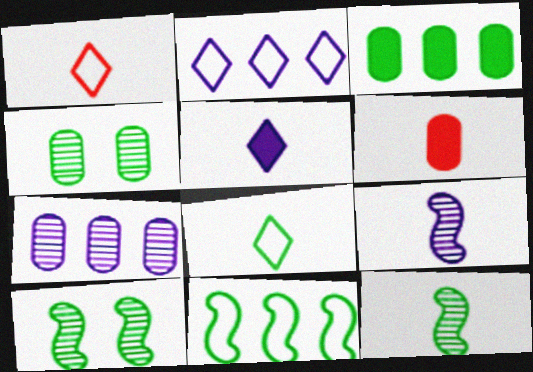[[2, 6, 10], 
[3, 8, 10], 
[6, 8, 9]]